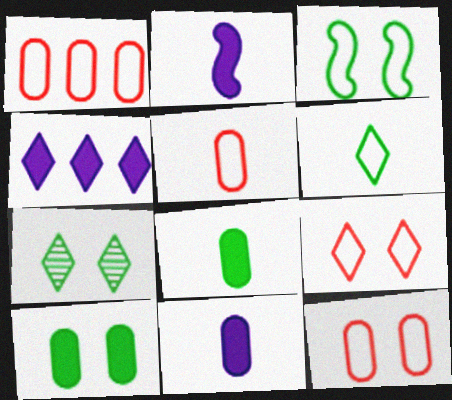[[1, 2, 7], 
[1, 5, 12], 
[3, 7, 10]]